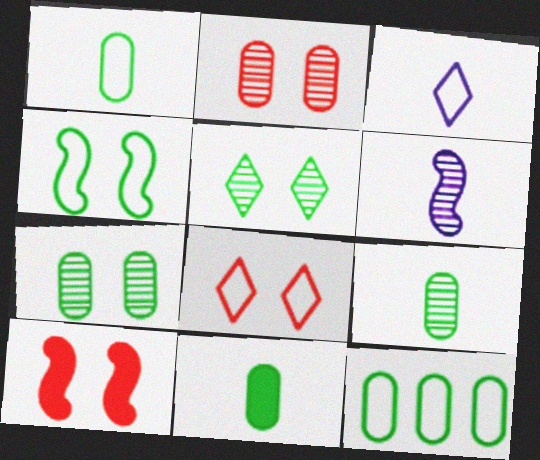[[1, 9, 11], 
[2, 8, 10], 
[7, 11, 12]]